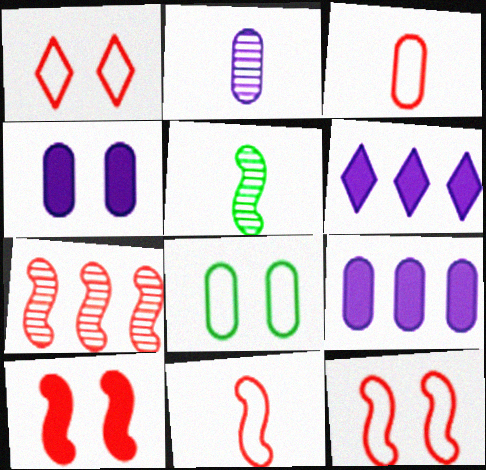[[1, 5, 9], 
[7, 10, 11]]